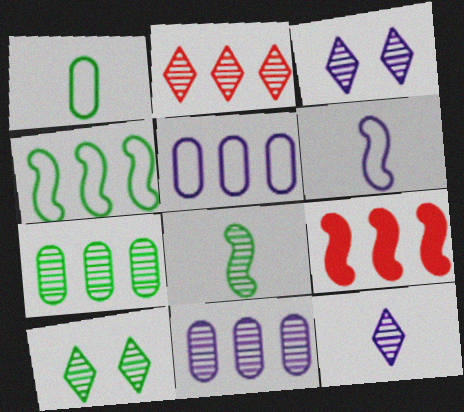[[1, 3, 9], 
[2, 10, 12], 
[7, 8, 10]]